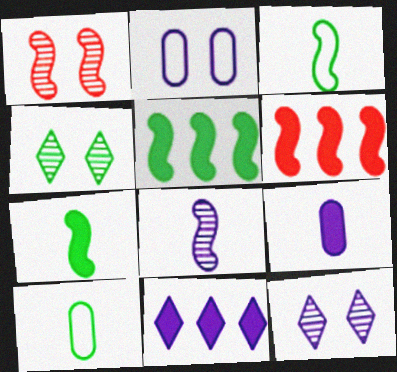[[1, 10, 11], 
[2, 8, 11], 
[4, 5, 10], 
[6, 10, 12]]